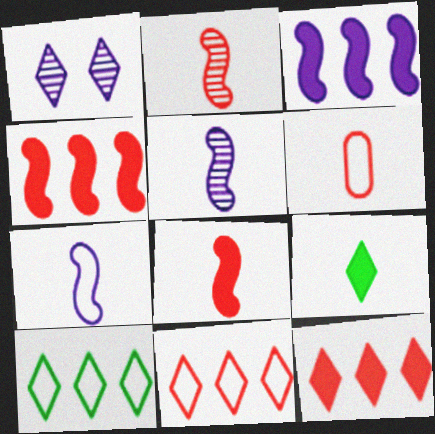[[1, 9, 11], 
[5, 6, 9]]